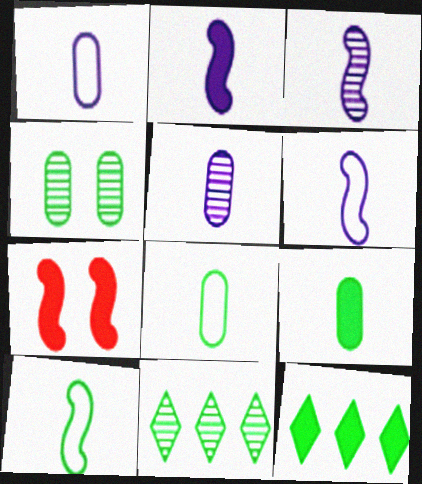[[1, 7, 11], 
[2, 3, 6], 
[4, 10, 12]]